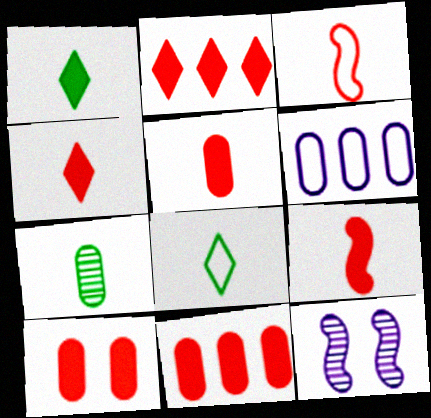[[2, 9, 10], 
[4, 5, 9], 
[5, 10, 11], 
[6, 7, 10], 
[8, 11, 12]]